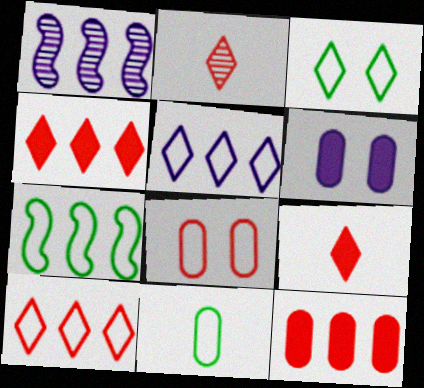[[2, 6, 7], 
[3, 7, 11]]